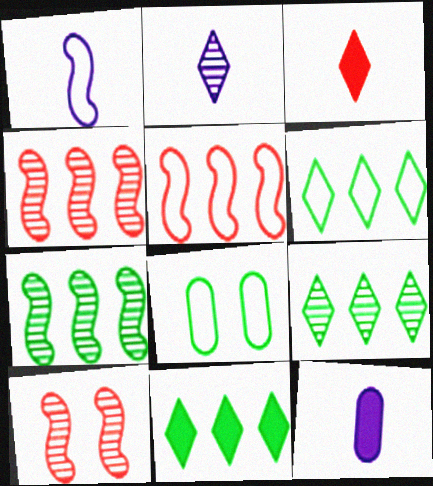[[1, 2, 12], 
[6, 9, 11], 
[6, 10, 12]]